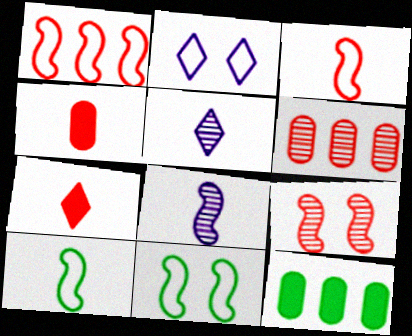[[4, 5, 10]]